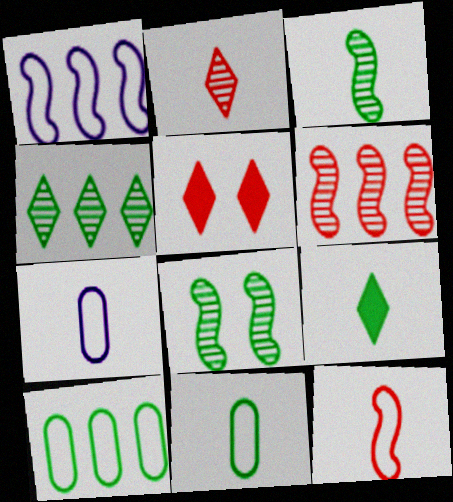[[3, 9, 11], 
[8, 9, 10]]